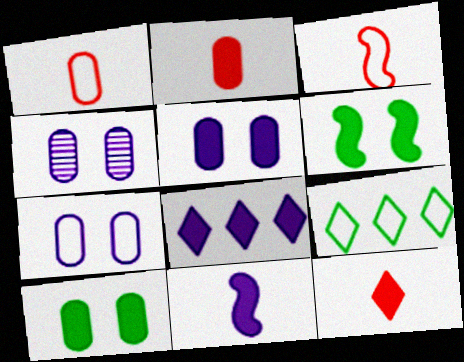[[2, 6, 8], 
[3, 7, 9], 
[4, 5, 7], 
[5, 8, 11]]